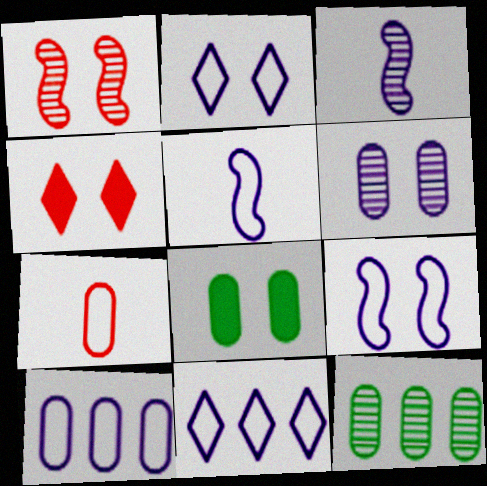[[1, 2, 8], 
[2, 5, 10], 
[4, 5, 12]]